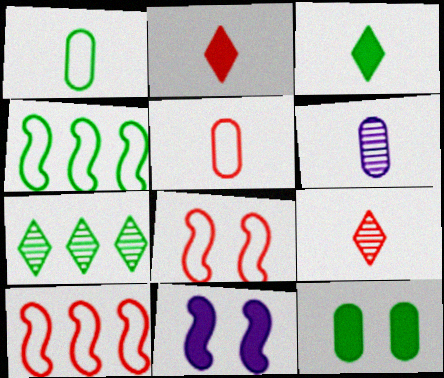[[5, 7, 11]]